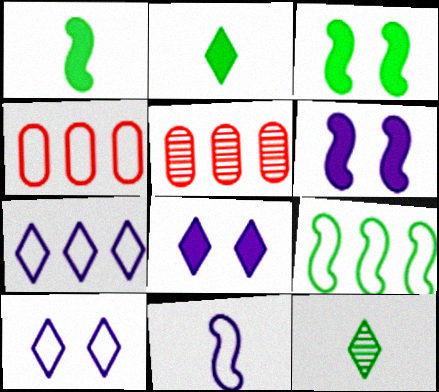[[1, 5, 10], 
[4, 6, 12], 
[4, 7, 9]]